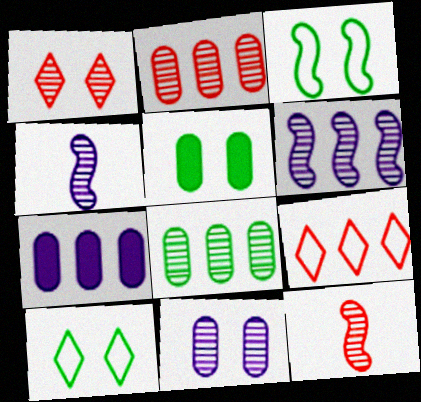[[1, 2, 12], 
[1, 4, 8], 
[4, 5, 9], 
[7, 10, 12]]